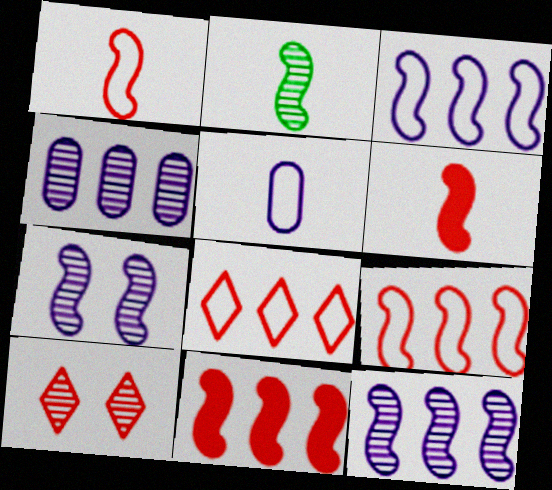[[2, 4, 10]]